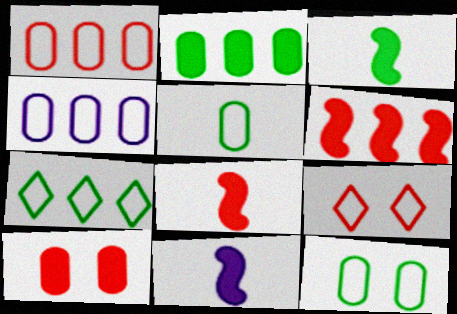[[3, 8, 11]]